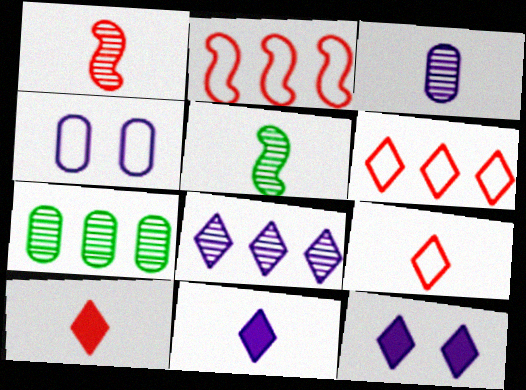[]